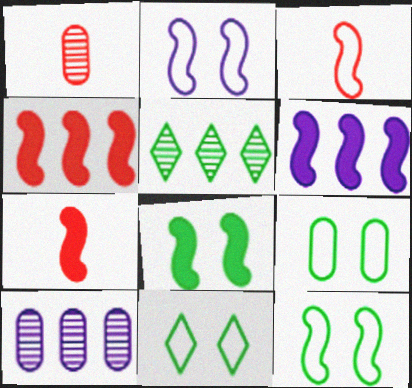[[1, 6, 11], 
[6, 7, 8], 
[7, 10, 11], 
[9, 11, 12]]